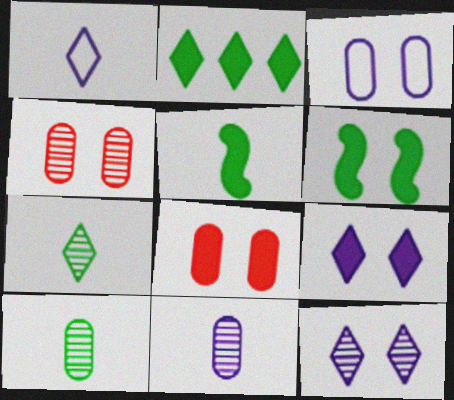[[6, 8, 9]]